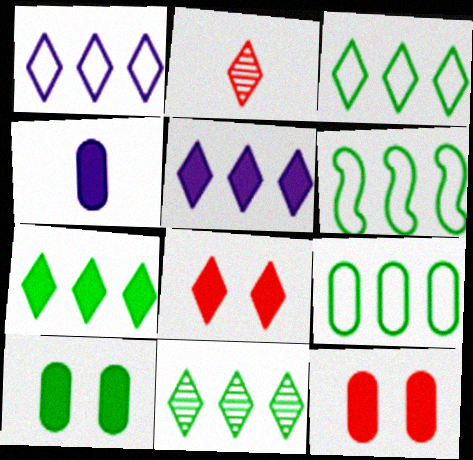[[3, 6, 9], 
[3, 7, 11]]